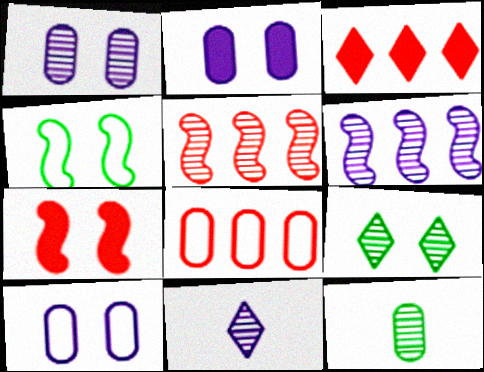[[1, 2, 10], 
[1, 6, 11], 
[2, 8, 12], 
[3, 5, 8], 
[7, 9, 10]]